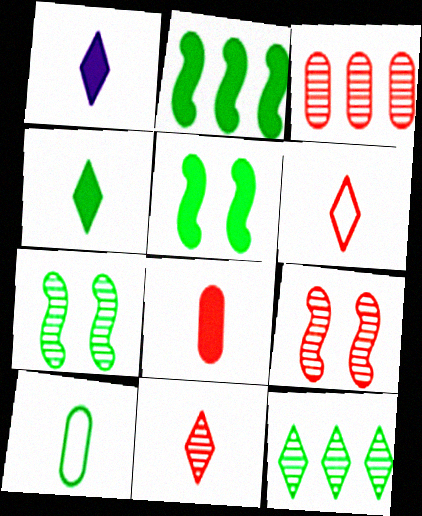[[3, 9, 11], 
[5, 10, 12]]